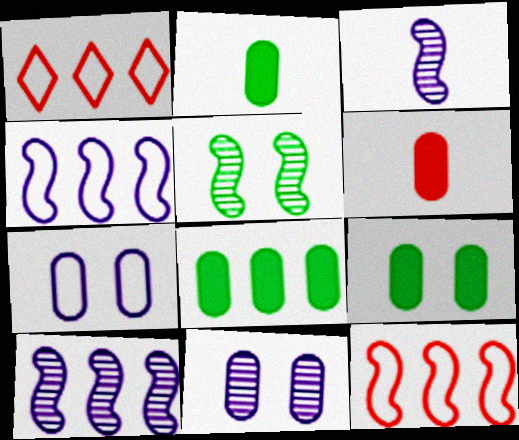[[1, 3, 9], 
[1, 8, 10], 
[2, 8, 9]]